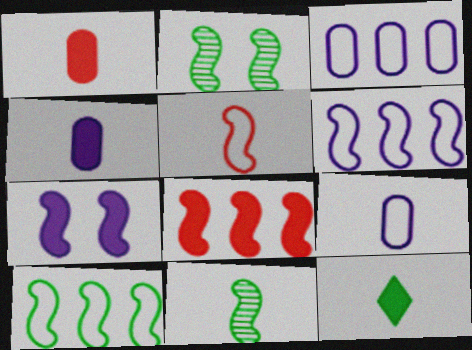[]